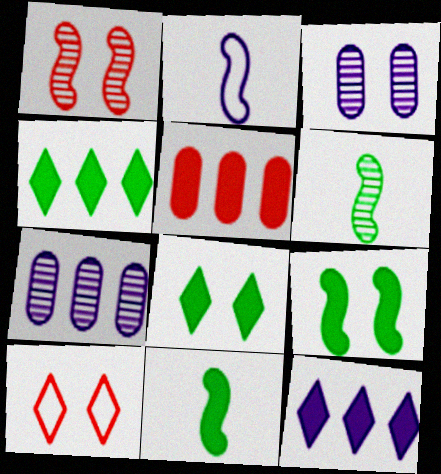[[2, 3, 12], 
[3, 9, 10], 
[7, 10, 11]]